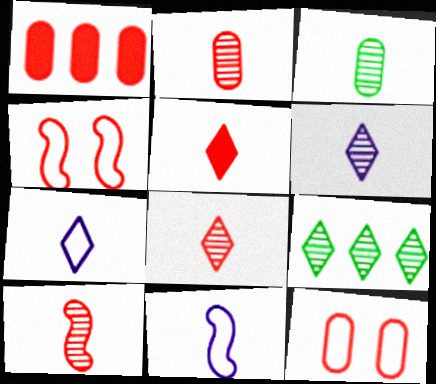[[1, 2, 12], 
[1, 4, 8], 
[2, 8, 10], 
[3, 5, 11], 
[3, 6, 10]]